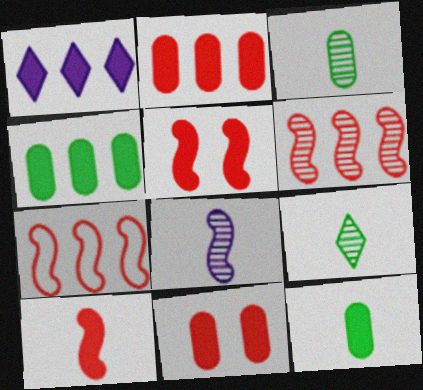[[1, 5, 12]]